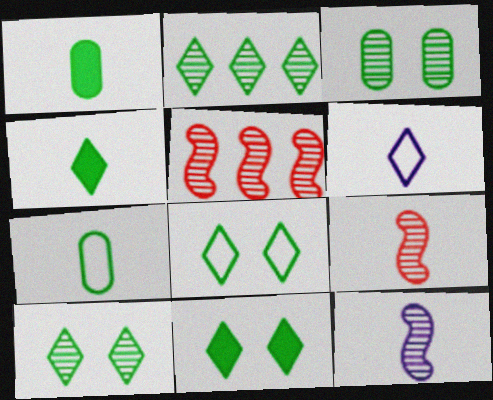[[1, 6, 9], 
[2, 4, 8], 
[8, 10, 11]]